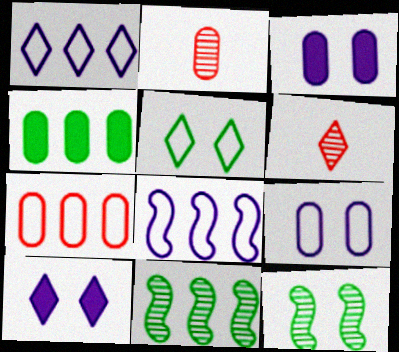[[2, 4, 9]]